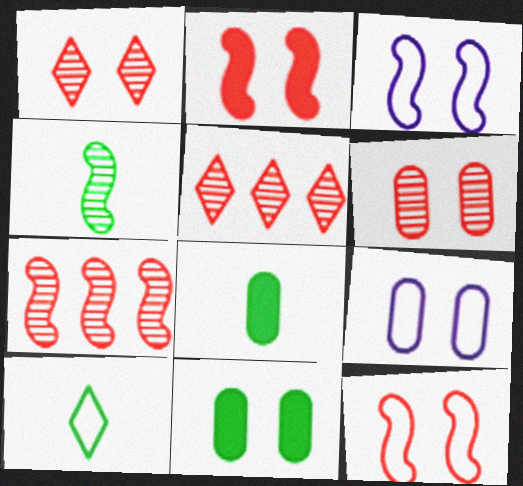[[1, 3, 11], 
[3, 5, 8], 
[4, 8, 10], 
[6, 9, 11]]